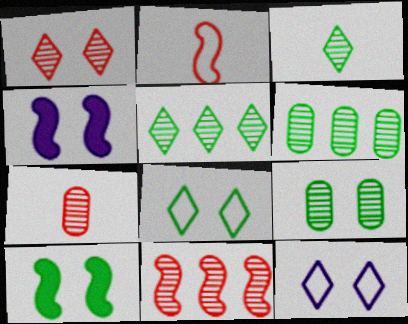[[1, 7, 11], 
[8, 9, 10]]